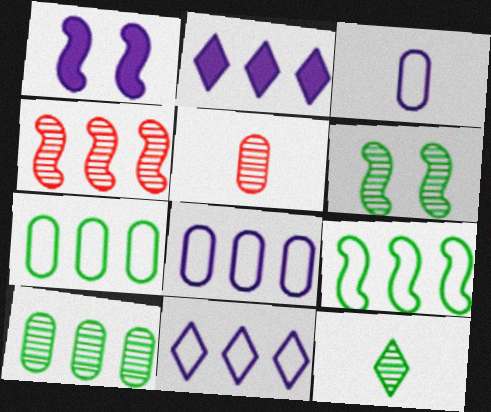[[2, 4, 7], 
[6, 10, 12]]